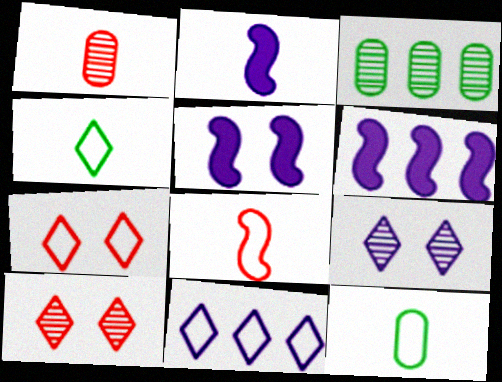[[1, 2, 4], 
[2, 3, 7], 
[2, 5, 6], 
[4, 7, 11], 
[6, 10, 12]]